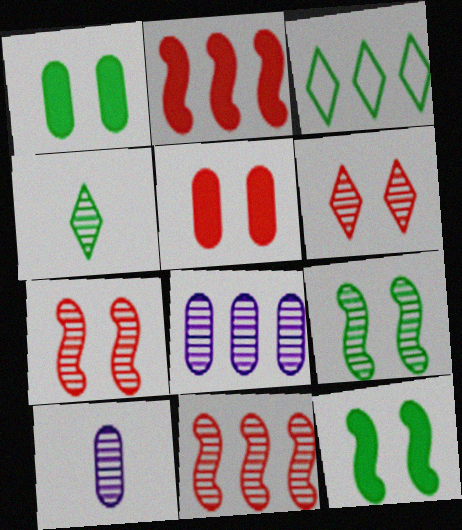[[2, 3, 8], 
[4, 7, 8]]